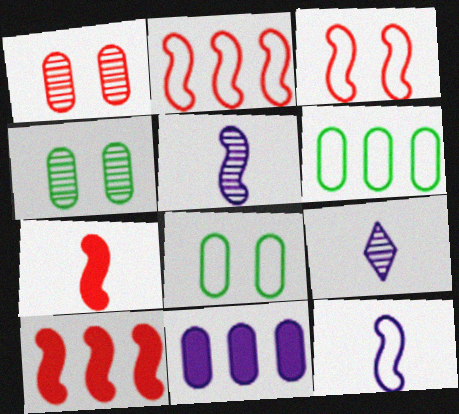[[8, 9, 10]]